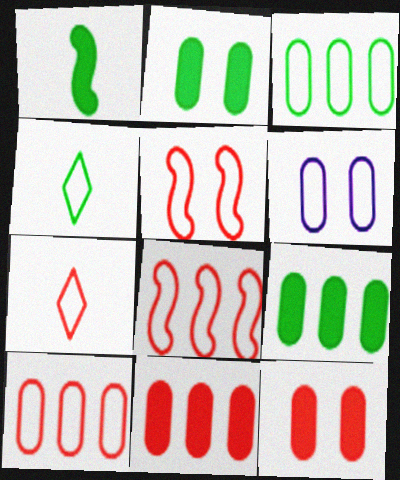[[4, 6, 8], 
[5, 7, 10]]